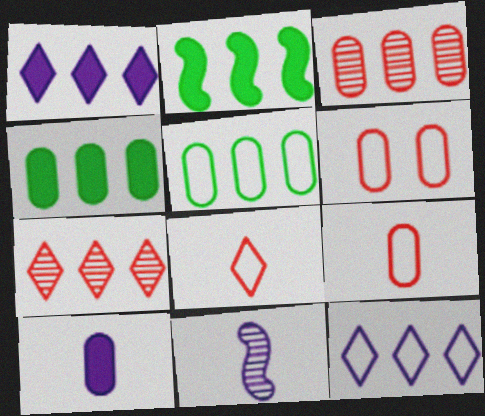[[2, 3, 12]]